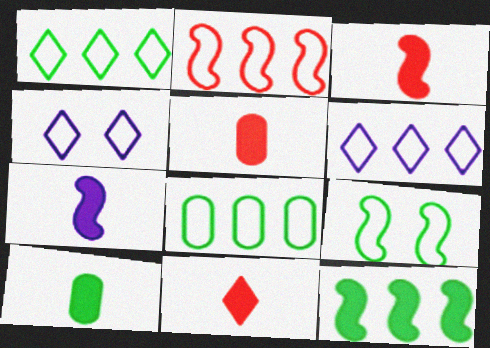[[2, 6, 8], 
[3, 5, 11], 
[7, 10, 11]]